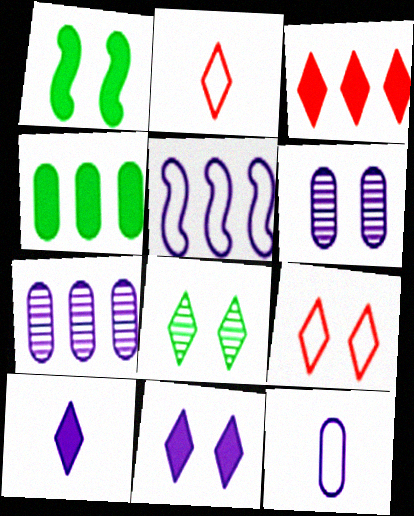[[1, 2, 7], 
[1, 6, 9], 
[5, 6, 10], 
[8, 9, 11]]